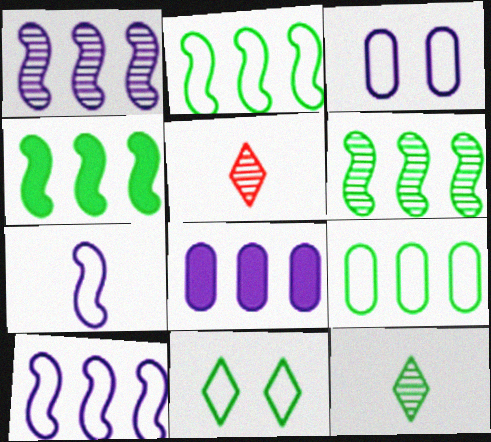[[2, 4, 6], 
[3, 4, 5]]